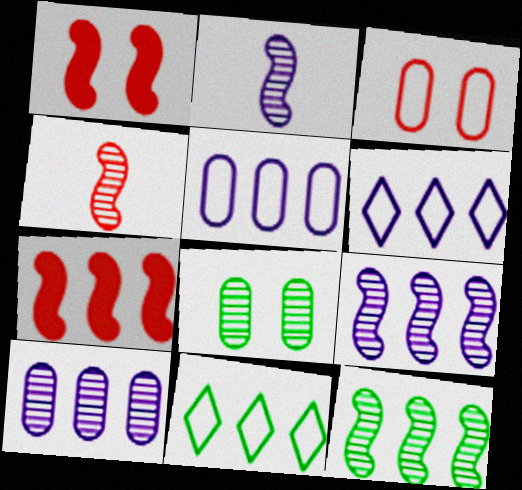[[7, 10, 11]]